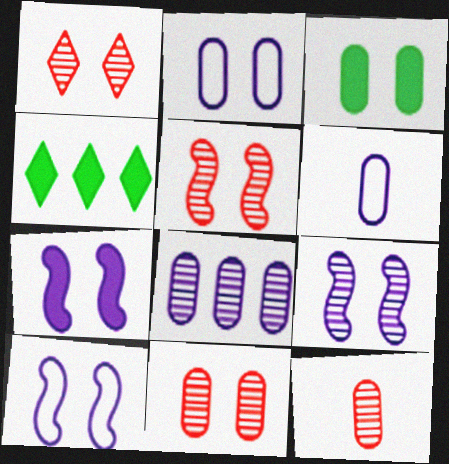[[1, 3, 10], 
[1, 5, 11], 
[2, 3, 11], 
[4, 5, 6], 
[4, 10, 12], 
[7, 9, 10]]